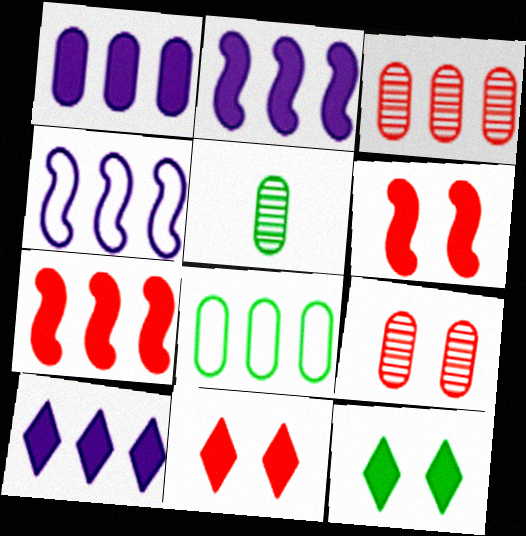[[1, 2, 10], 
[1, 3, 8], 
[4, 5, 11]]